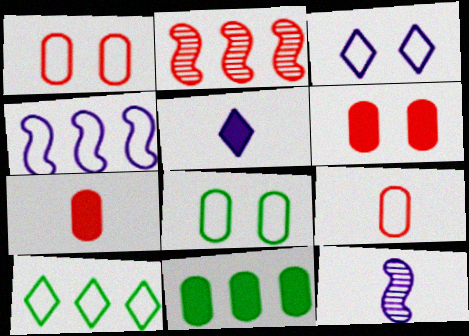[[2, 5, 8], 
[6, 10, 12]]